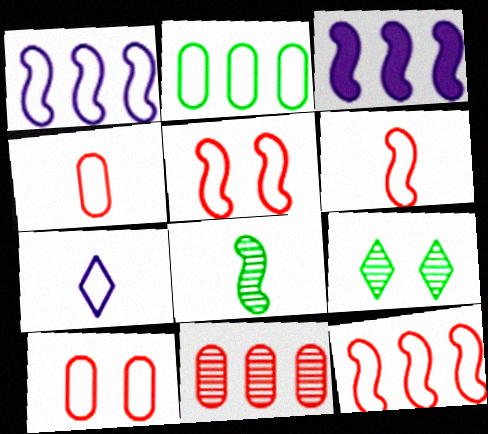[[2, 5, 7], 
[3, 4, 9], 
[3, 5, 8], 
[5, 6, 12]]